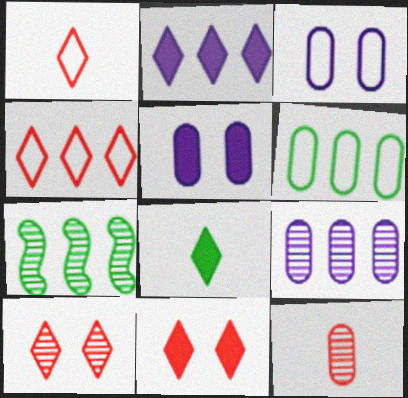[[1, 5, 7], 
[2, 8, 11], 
[5, 6, 12]]